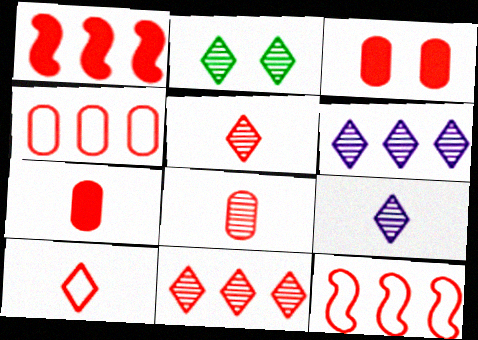[[1, 4, 11], 
[2, 5, 6], 
[2, 9, 11], 
[3, 4, 8], 
[3, 5, 12]]